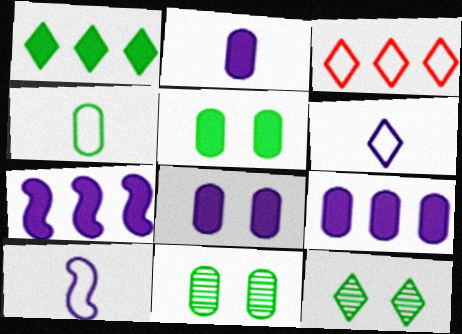[[2, 8, 9]]